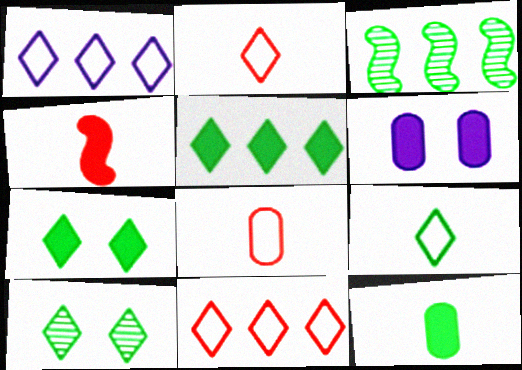[[2, 3, 6], 
[4, 5, 6], 
[5, 9, 10]]